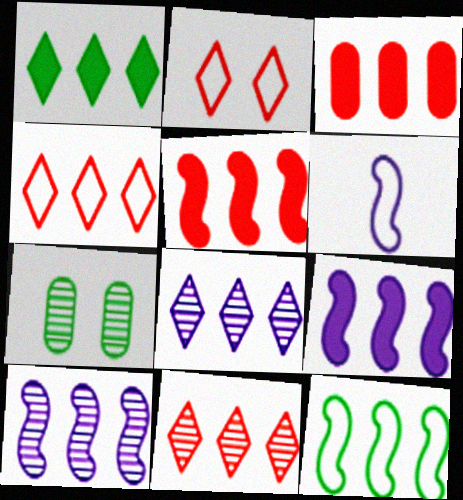[[1, 3, 9], 
[1, 4, 8], 
[3, 8, 12], 
[5, 10, 12]]